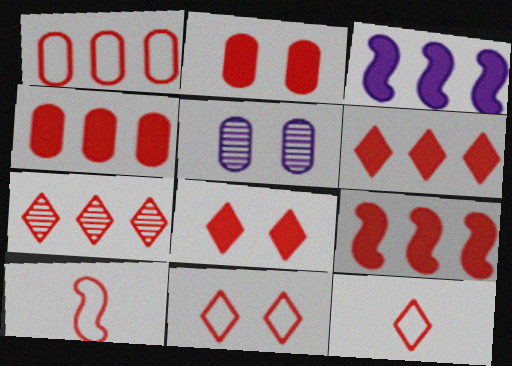[[1, 7, 9], 
[1, 10, 11], 
[2, 7, 10], 
[4, 6, 9], 
[7, 8, 12]]